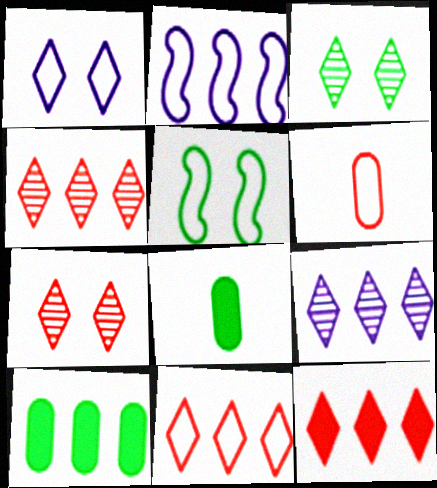[[2, 4, 10], 
[2, 7, 8], 
[4, 11, 12]]